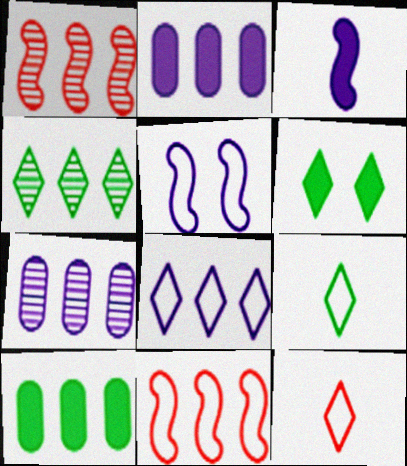[[1, 4, 7], 
[1, 8, 10], 
[2, 4, 11], 
[4, 6, 9]]